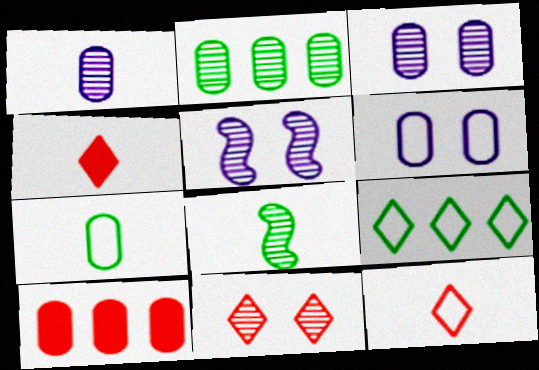[[3, 7, 10]]